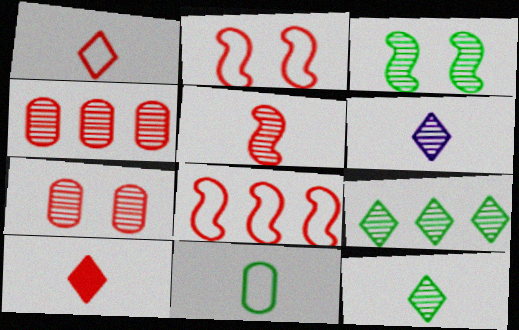[[2, 4, 10], 
[3, 4, 6], 
[7, 8, 10]]